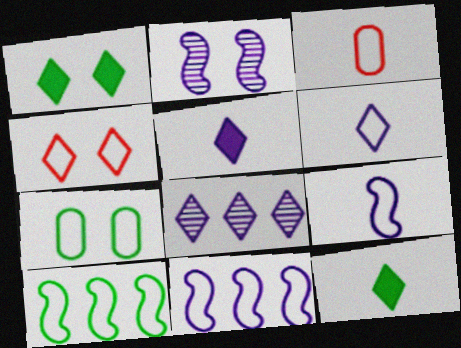[[4, 8, 12]]